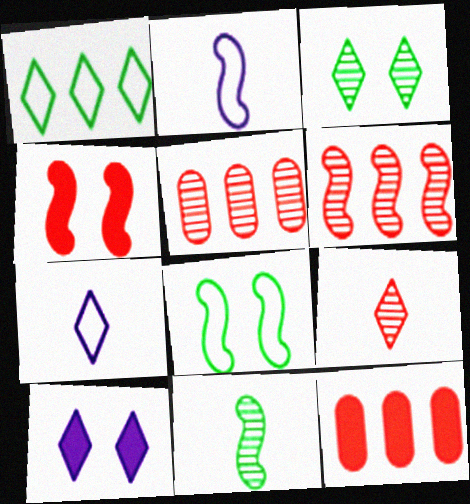[[1, 9, 10], 
[2, 3, 12]]